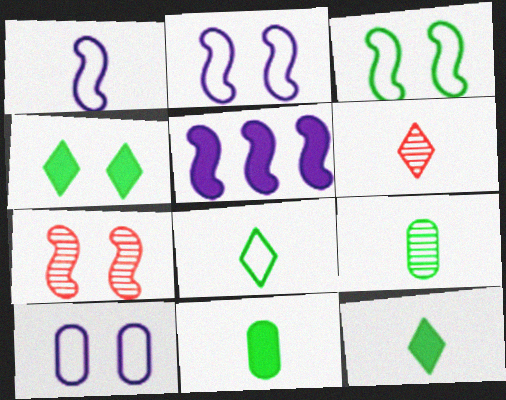[[1, 6, 11], 
[4, 7, 10]]